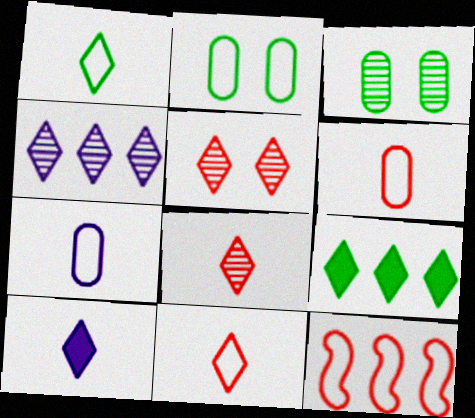[[1, 8, 10], 
[3, 10, 12]]